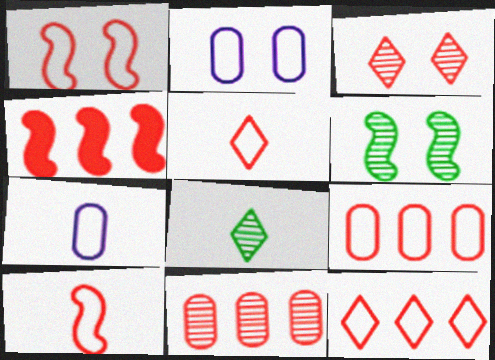[[1, 5, 9], 
[2, 4, 8], 
[4, 11, 12]]